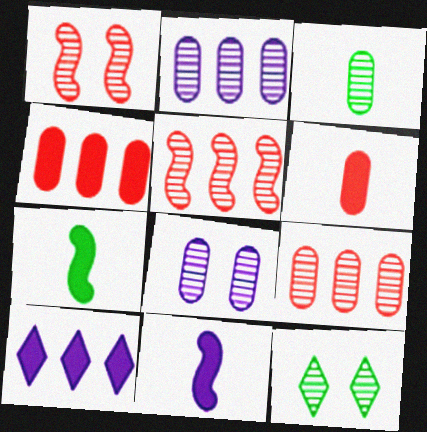[[1, 8, 12], 
[3, 8, 9]]